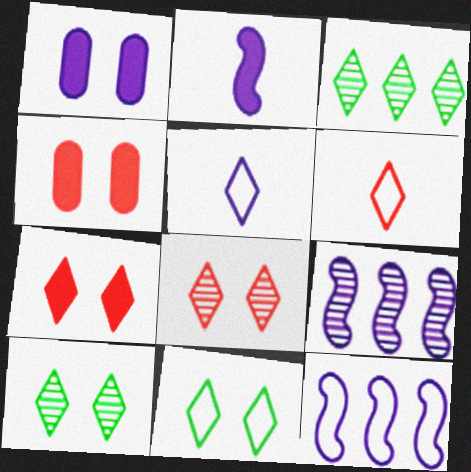[[1, 5, 9], 
[3, 5, 7]]